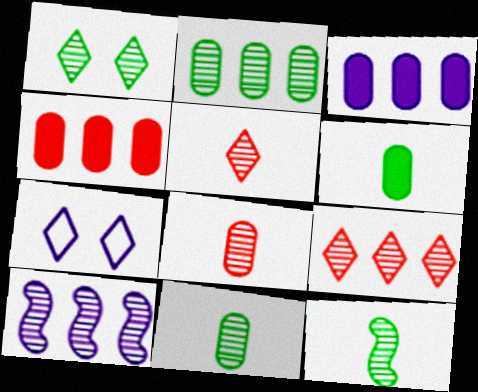[[1, 2, 12], 
[1, 8, 10], 
[2, 9, 10], 
[4, 7, 12]]